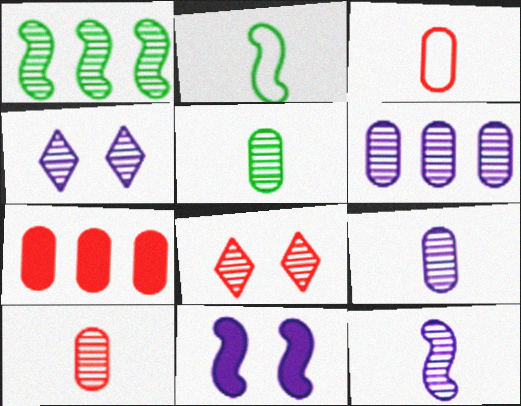[[1, 4, 10], 
[1, 8, 9], 
[2, 4, 7], 
[4, 6, 12], 
[5, 9, 10]]